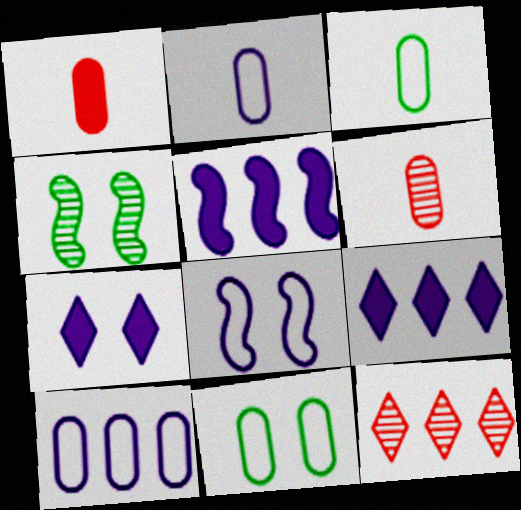[]